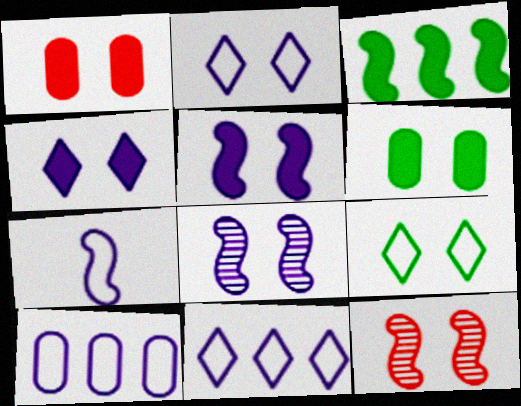[[1, 8, 9], 
[2, 6, 12], 
[2, 7, 10], 
[3, 7, 12]]